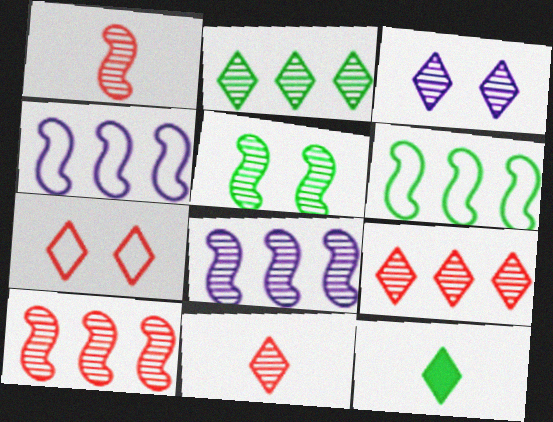[[1, 5, 8], 
[2, 3, 11]]